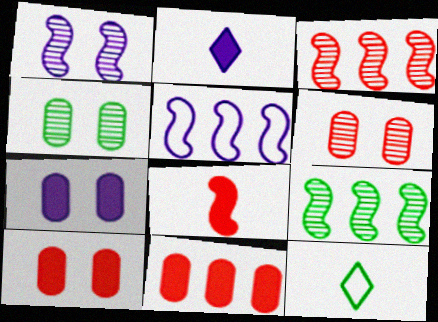[[1, 11, 12], 
[3, 7, 12]]